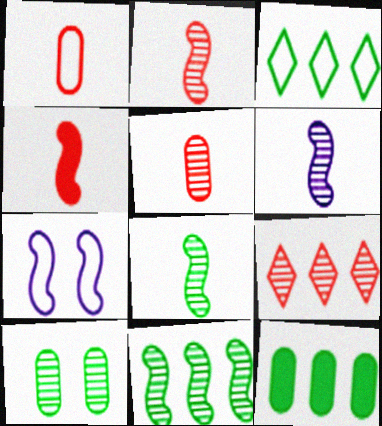[[1, 3, 7], 
[2, 6, 8], 
[3, 11, 12], 
[4, 7, 11], 
[6, 9, 10]]